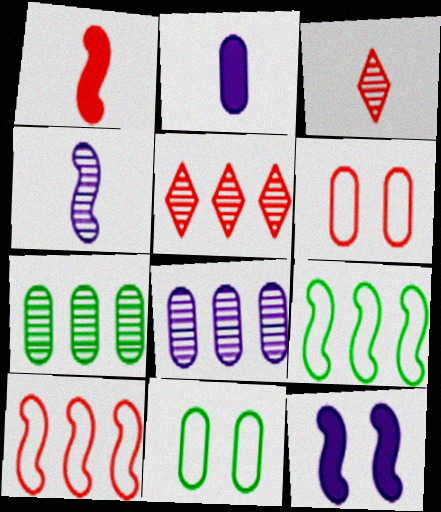[[1, 5, 6], 
[2, 6, 7]]